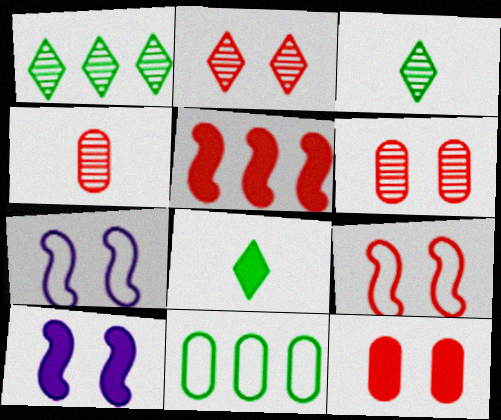[[2, 9, 12]]